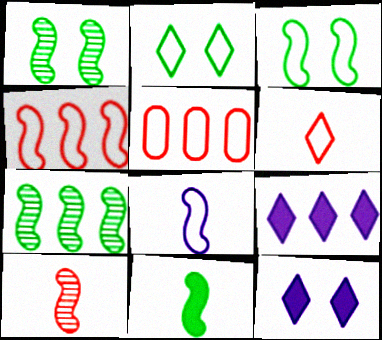[[2, 5, 8], 
[3, 4, 8], 
[3, 7, 11], 
[5, 7, 9], 
[8, 10, 11]]